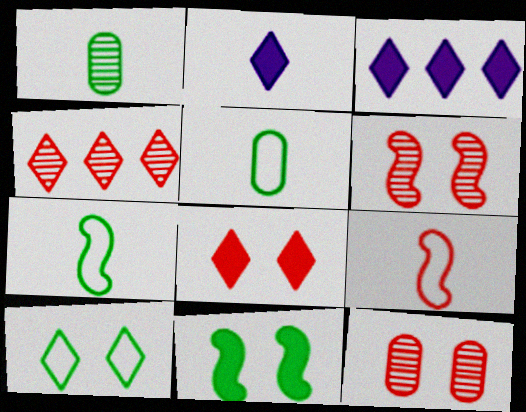[[1, 2, 9], 
[2, 4, 10], 
[3, 5, 6], 
[3, 7, 12]]